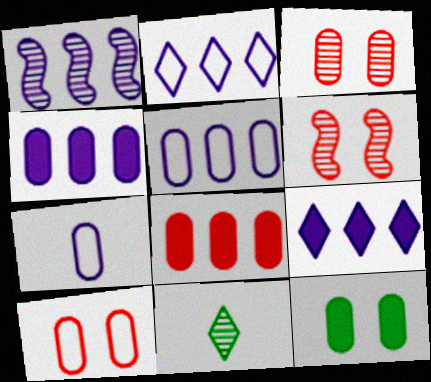[[1, 2, 4], 
[1, 3, 11], 
[1, 5, 9]]